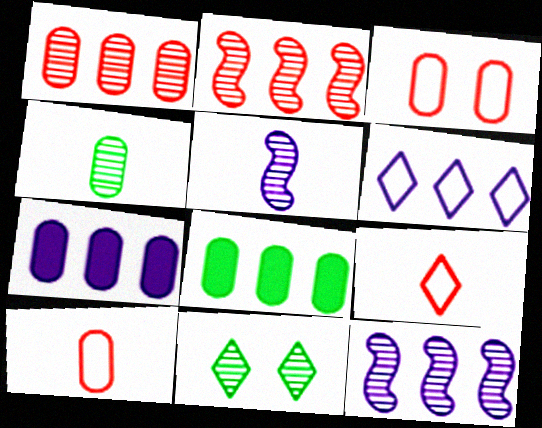[[1, 5, 11], 
[2, 6, 8], 
[3, 4, 7], 
[6, 7, 12]]